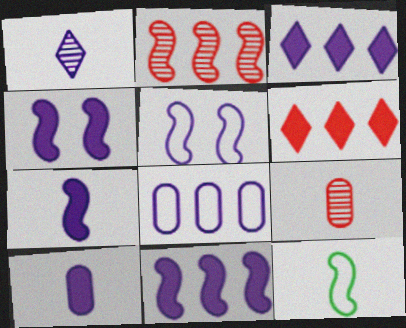[[1, 4, 8], 
[2, 4, 12], 
[3, 4, 10], 
[4, 7, 11]]